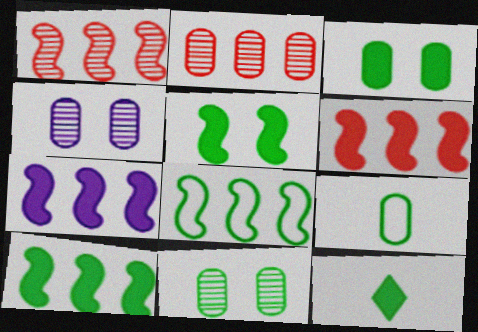[[1, 7, 8], 
[3, 10, 12], 
[6, 7, 10], 
[8, 11, 12]]